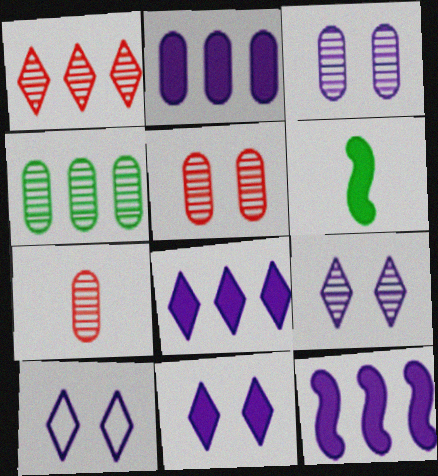[[2, 8, 12], 
[3, 4, 7], 
[9, 10, 11]]